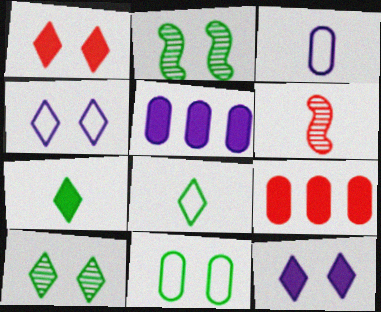[[1, 4, 10], 
[3, 6, 7]]